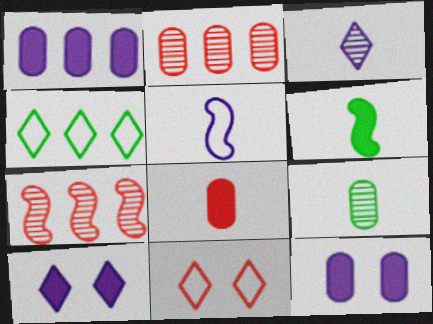[[1, 4, 7], 
[7, 8, 11]]